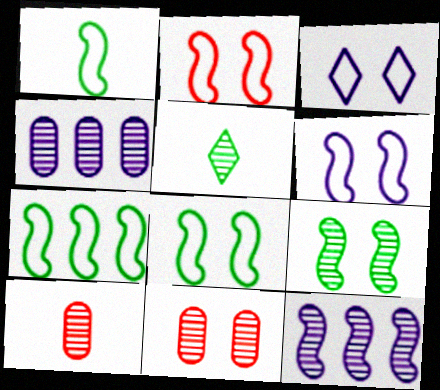[[1, 7, 8], 
[2, 6, 8], 
[5, 11, 12]]